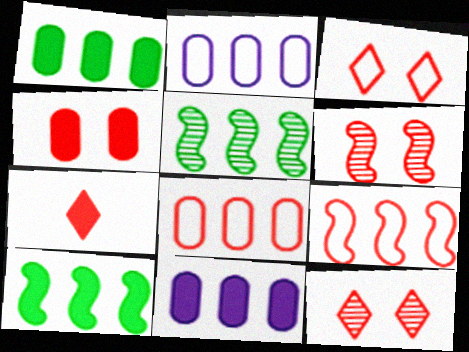[[3, 4, 6], 
[6, 7, 8]]